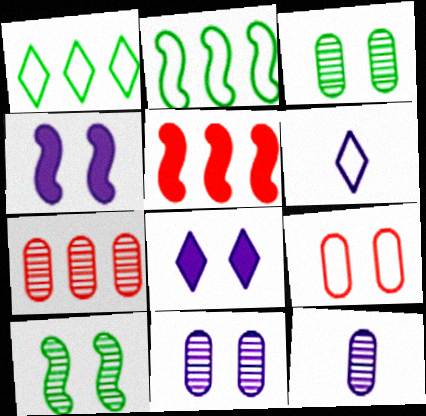[[2, 6, 9], 
[3, 5, 6], 
[3, 7, 12], 
[8, 9, 10]]